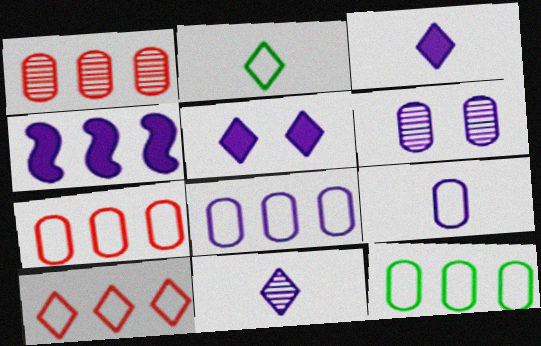[[7, 8, 12]]